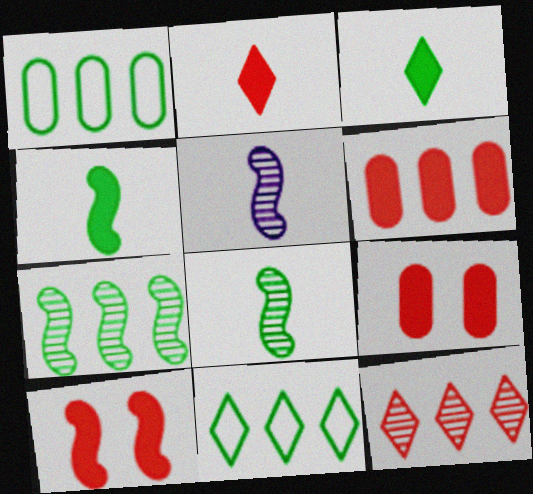[[2, 6, 10], 
[5, 9, 11]]